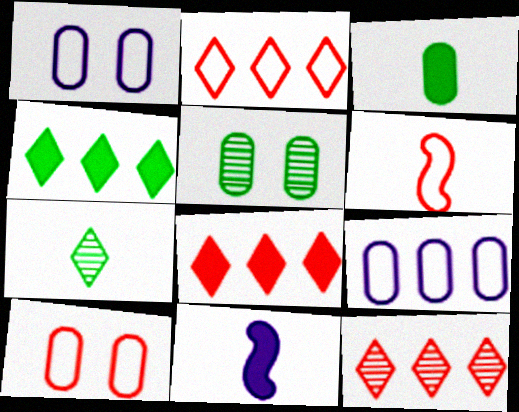[[2, 5, 11], 
[2, 6, 10], 
[2, 8, 12]]